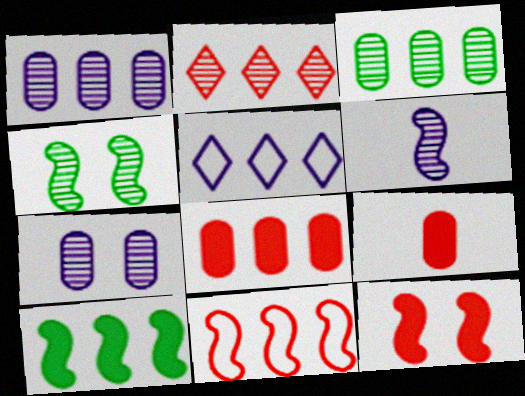[[2, 8, 11], 
[4, 5, 9]]